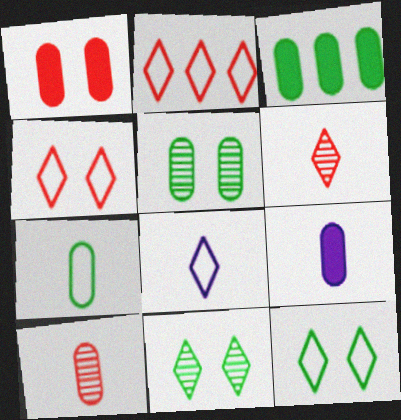[[1, 3, 9], 
[2, 8, 12], 
[3, 5, 7], 
[7, 9, 10]]